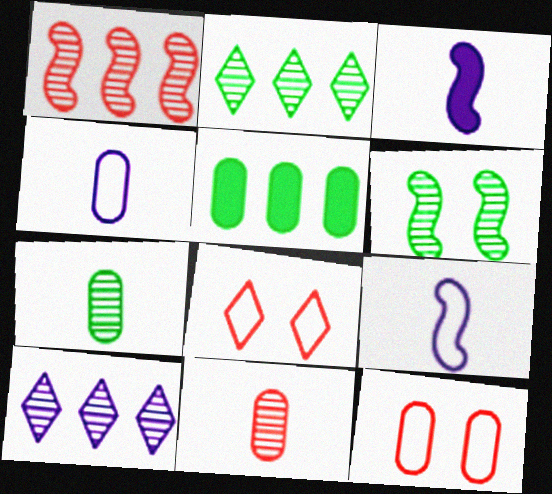[[2, 3, 12], 
[2, 6, 7], 
[6, 10, 11]]